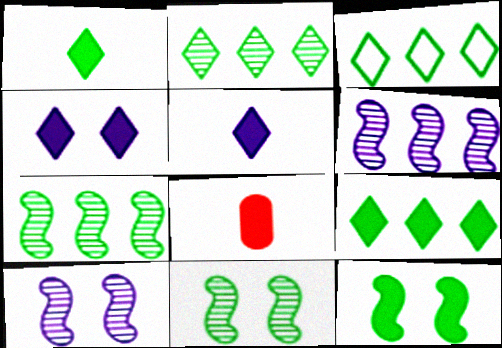[[2, 3, 9], 
[3, 8, 10]]